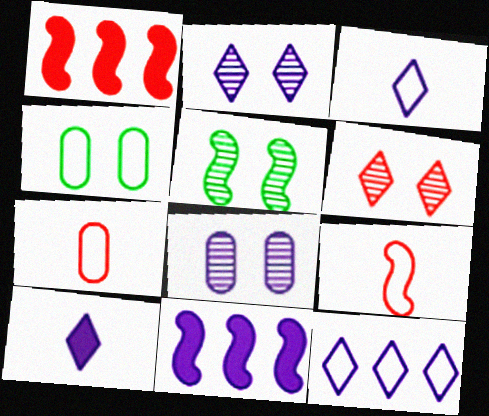[[1, 6, 7], 
[2, 10, 12], 
[3, 8, 11], 
[4, 9, 12], 
[5, 6, 8], 
[5, 9, 11]]